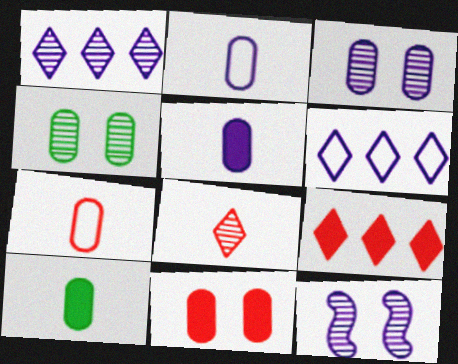[[5, 6, 12]]